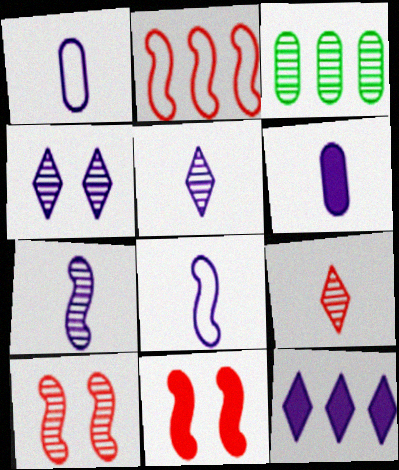[[2, 3, 12], 
[3, 5, 10], 
[5, 6, 8]]